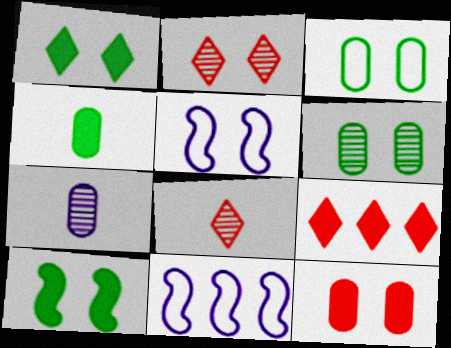[[2, 4, 11]]